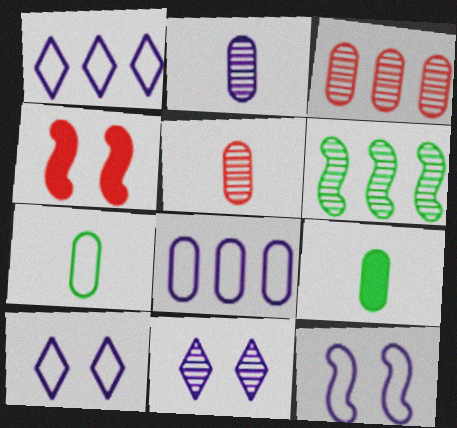[[5, 6, 11]]